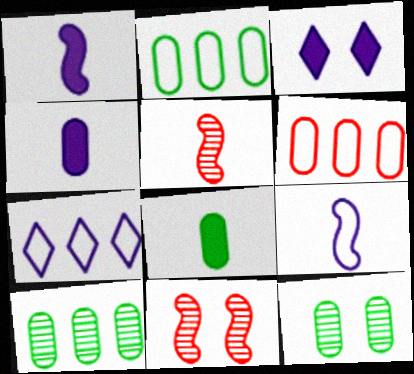[[2, 3, 5], 
[2, 8, 12], 
[4, 6, 12], 
[7, 8, 11]]